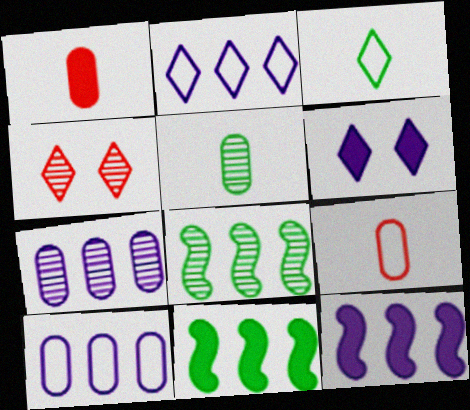[[1, 6, 11], 
[2, 7, 12], 
[6, 8, 9]]